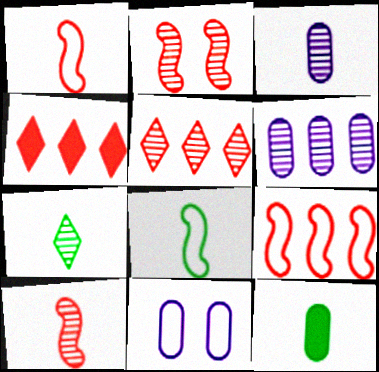[[2, 6, 7], 
[3, 7, 10], 
[7, 8, 12]]